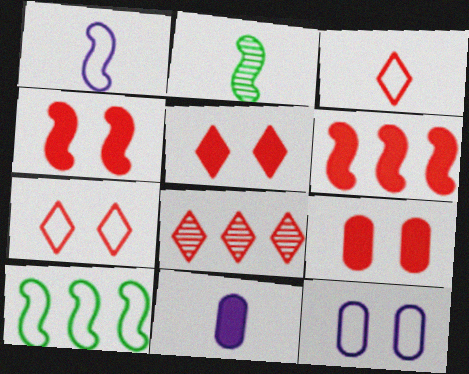[[2, 3, 11], 
[3, 5, 8], 
[3, 10, 12], 
[4, 5, 9]]